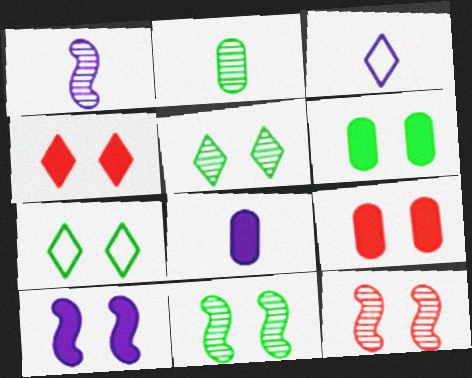[[1, 3, 8], 
[4, 6, 10], 
[6, 7, 11]]